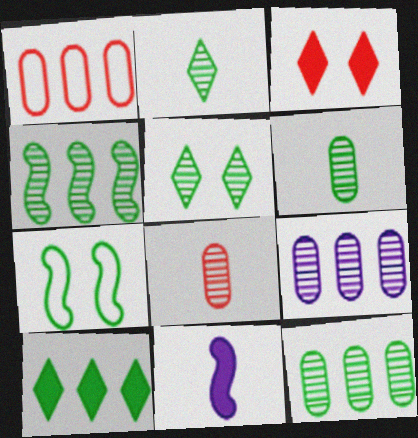[[1, 5, 11], 
[4, 5, 6], 
[6, 7, 10]]